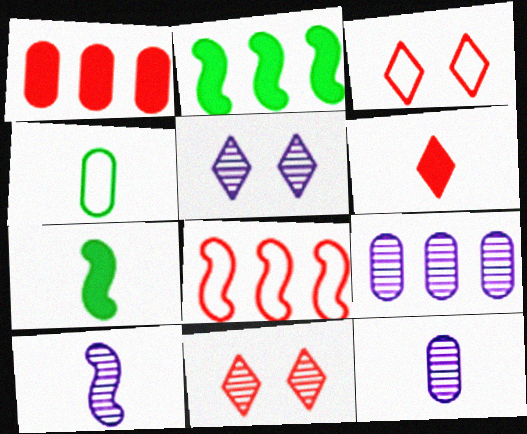[[2, 3, 12], 
[3, 7, 9], 
[4, 6, 10], 
[5, 9, 10]]